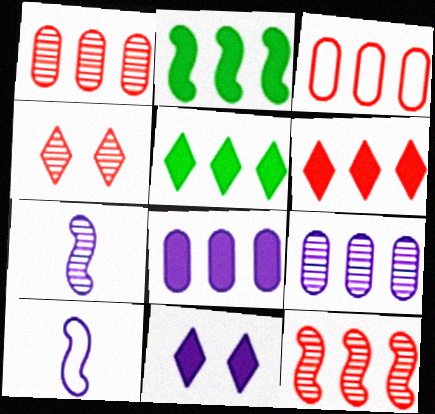[[2, 6, 8], 
[3, 6, 12], 
[9, 10, 11]]